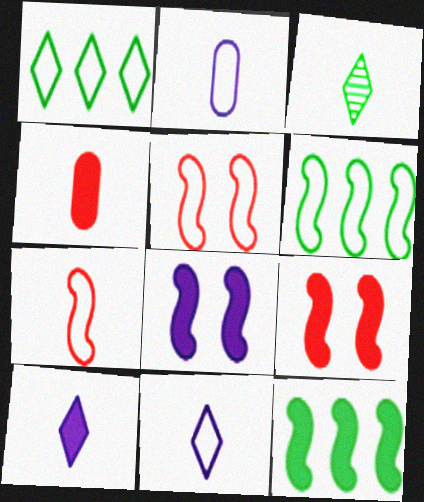[[1, 2, 5]]